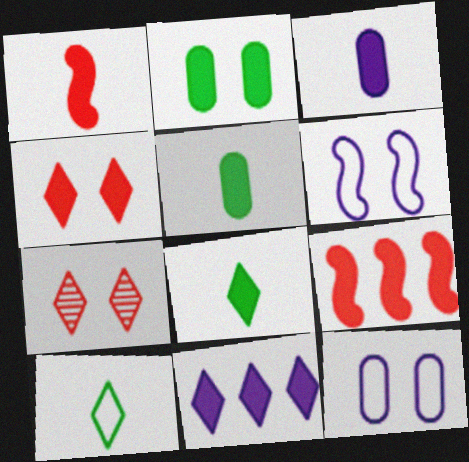[[1, 2, 11], 
[1, 3, 8], 
[2, 6, 7], 
[4, 8, 11], 
[7, 10, 11]]